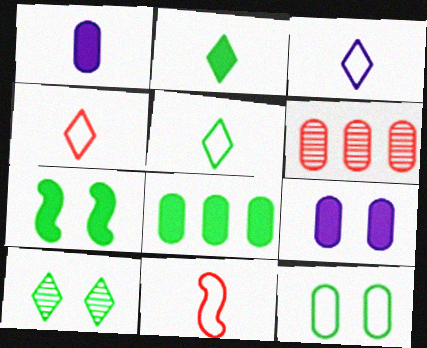[[1, 6, 12], 
[2, 7, 8], 
[3, 4, 5], 
[3, 6, 7], 
[7, 10, 12]]